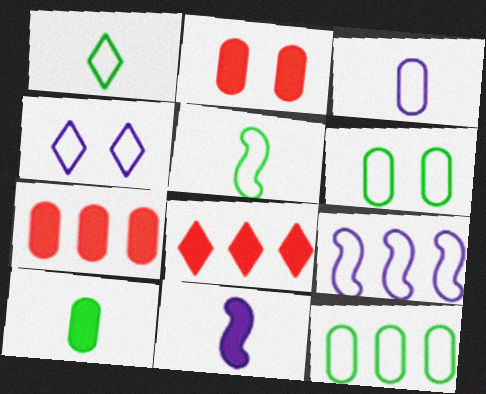[[3, 4, 9]]